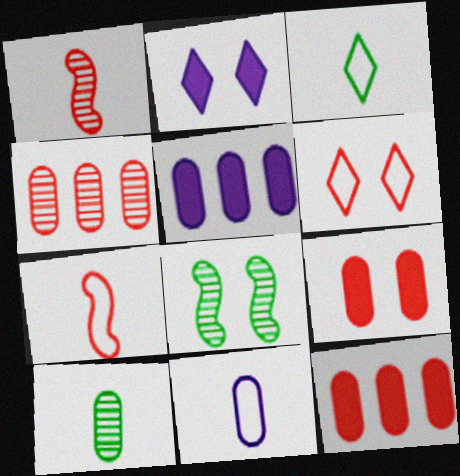[[1, 6, 12], 
[3, 7, 11]]